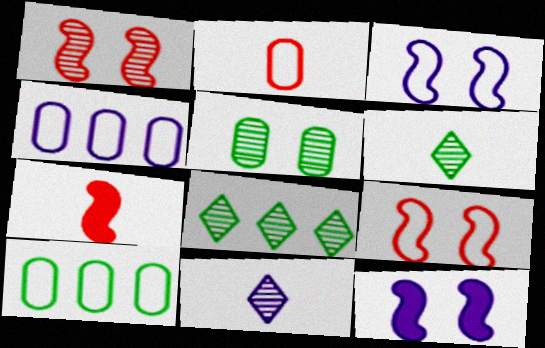[[2, 8, 12], 
[4, 11, 12]]